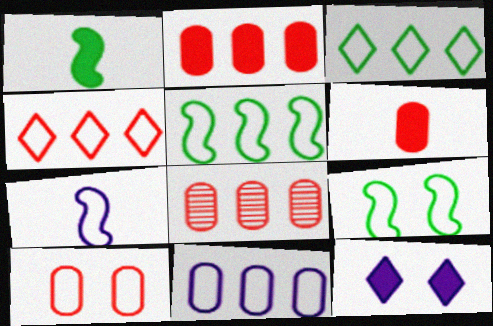[[1, 2, 12], 
[3, 7, 10], 
[4, 5, 11], 
[6, 8, 10]]